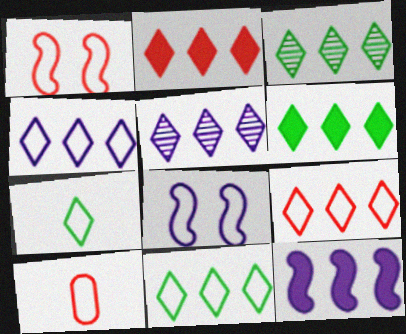[[1, 9, 10], 
[2, 3, 4], 
[2, 5, 11], 
[3, 6, 11], 
[4, 9, 11], 
[5, 6, 9], 
[8, 10, 11]]